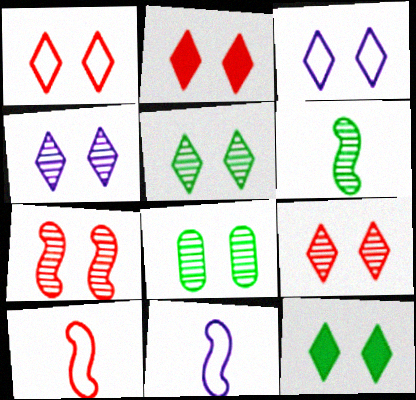[[1, 2, 9], 
[1, 4, 12], 
[2, 3, 5], 
[3, 9, 12], 
[4, 5, 9], 
[4, 7, 8]]